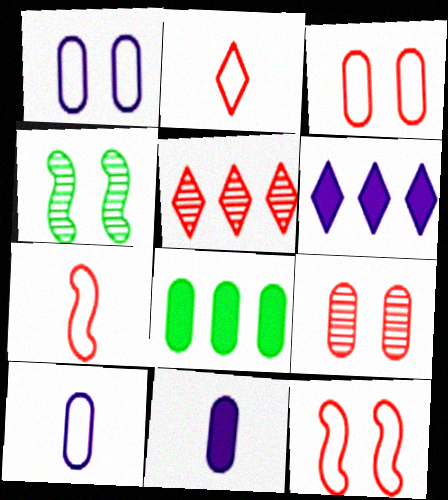[[8, 9, 10]]